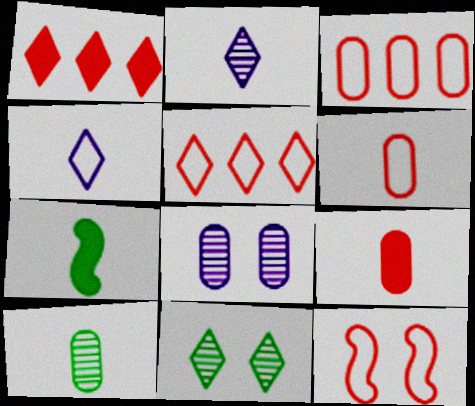[[1, 4, 11], 
[2, 6, 7], 
[5, 6, 12], 
[5, 7, 8]]